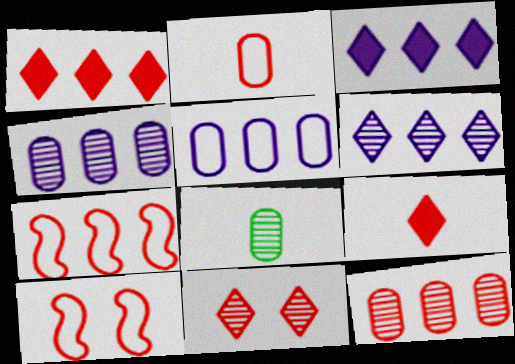[[1, 7, 12], 
[3, 8, 10], 
[9, 10, 12]]